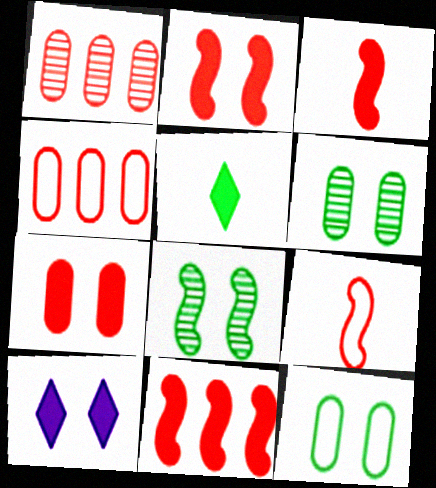[[2, 3, 11]]